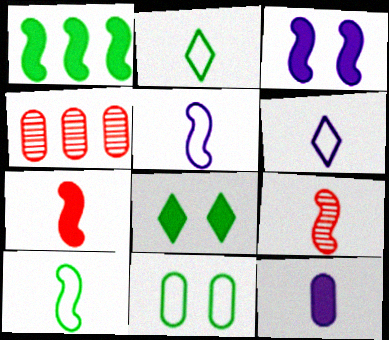[[1, 3, 7], 
[2, 3, 4], 
[2, 9, 12], 
[4, 5, 8], 
[4, 11, 12]]